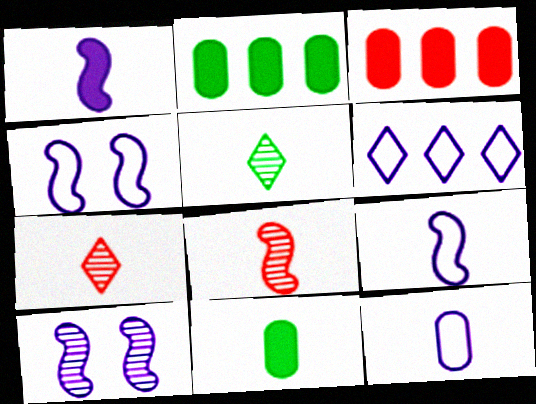[[2, 4, 7], 
[3, 4, 5], 
[4, 6, 12], 
[7, 9, 11]]